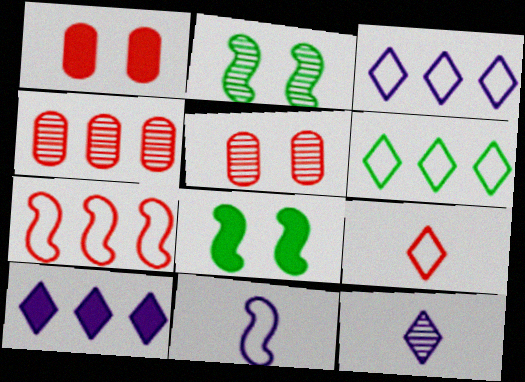[[2, 4, 12]]